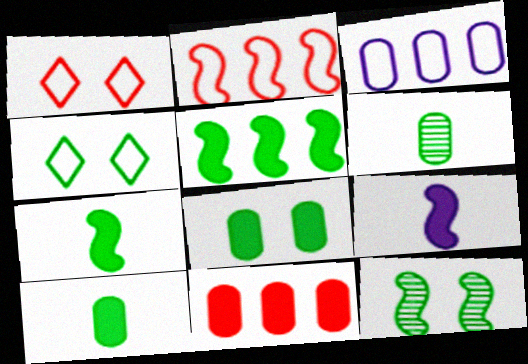[[2, 9, 12], 
[4, 5, 6], 
[4, 8, 12]]